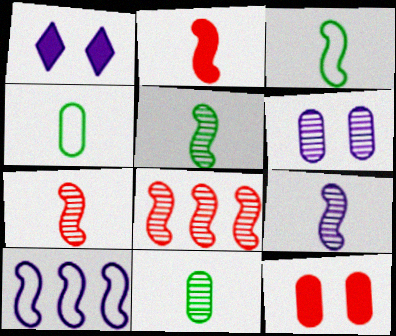[[1, 4, 8], 
[2, 3, 9], 
[5, 7, 9]]